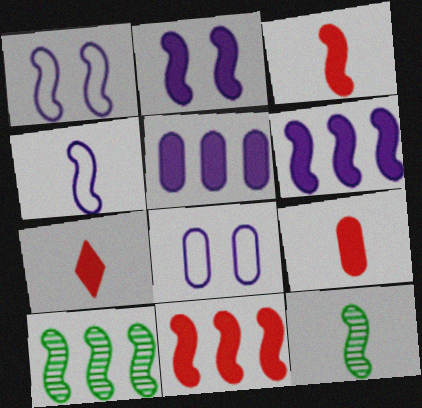[[1, 3, 10], 
[1, 11, 12], 
[3, 4, 12], 
[3, 7, 9], 
[7, 8, 10]]